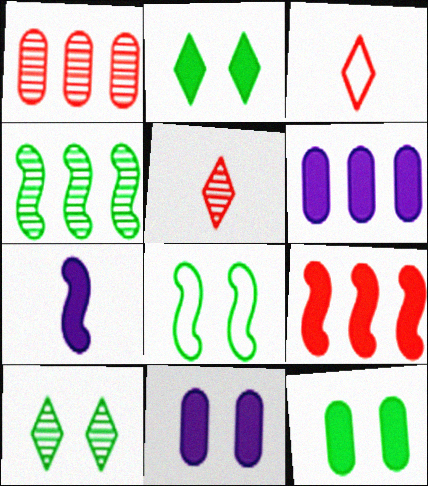[[3, 4, 11], 
[5, 6, 8], 
[8, 10, 12]]